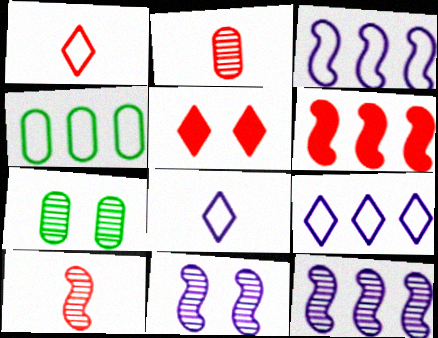[[6, 7, 8]]